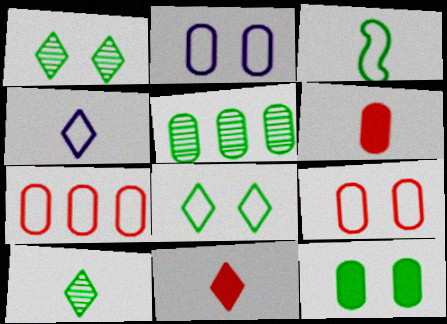[[2, 5, 6], 
[4, 10, 11]]